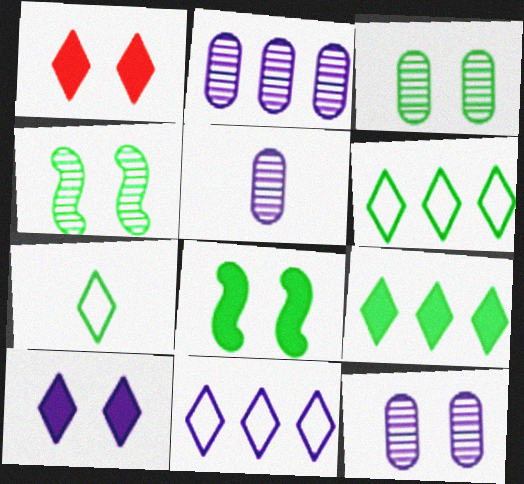[[2, 5, 12]]